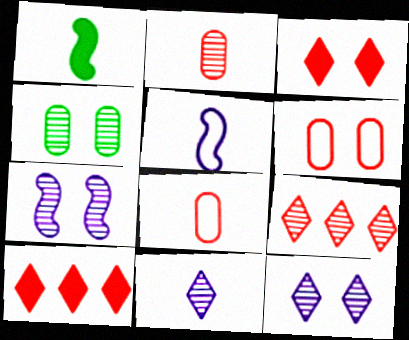[[1, 8, 11], 
[4, 5, 10]]